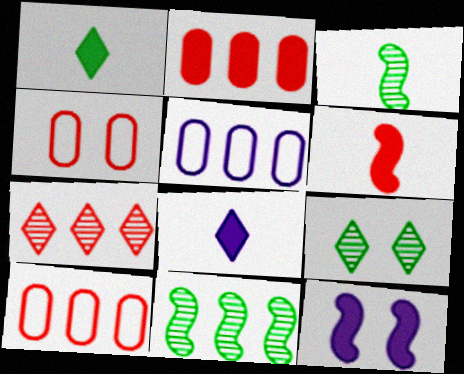[[1, 2, 12], 
[4, 6, 7], 
[4, 8, 11], 
[4, 9, 12], 
[5, 6, 9]]